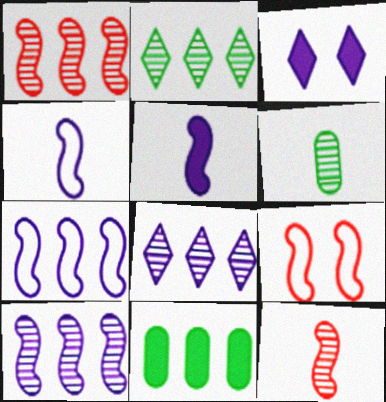[]